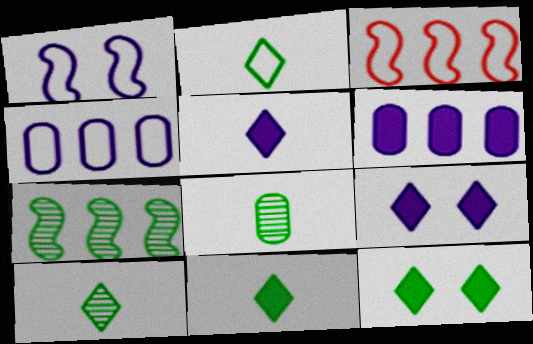[[2, 10, 11], 
[3, 8, 9]]